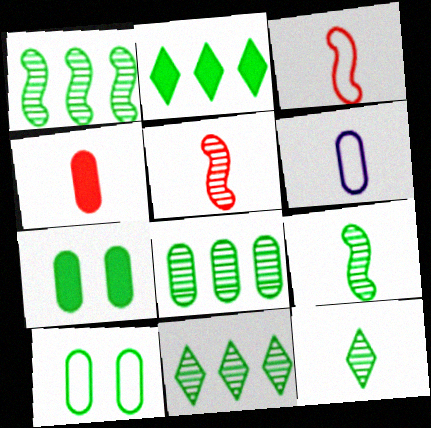[[1, 8, 11], 
[2, 9, 10]]